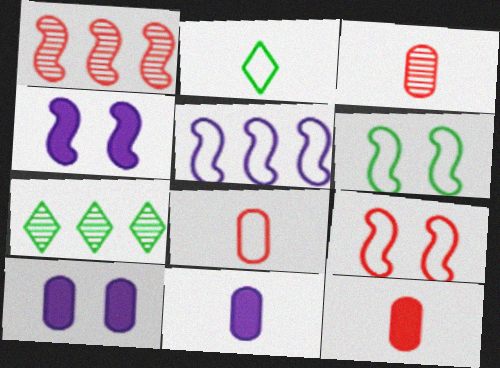[[1, 2, 10], 
[3, 8, 12], 
[4, 7, 8], 
[7, 9, 11]]